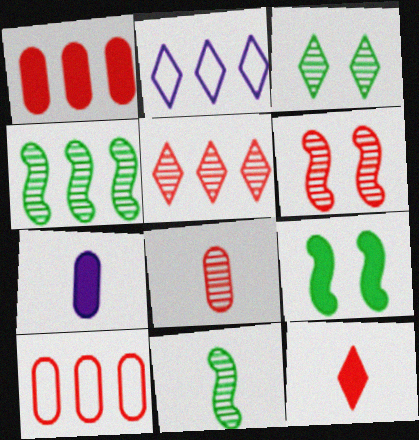[[1, 2, 4], 
[2, 3, 12], 
[2, 8, 9], 
[5, 6, 8], 
[6, 10, 12]]